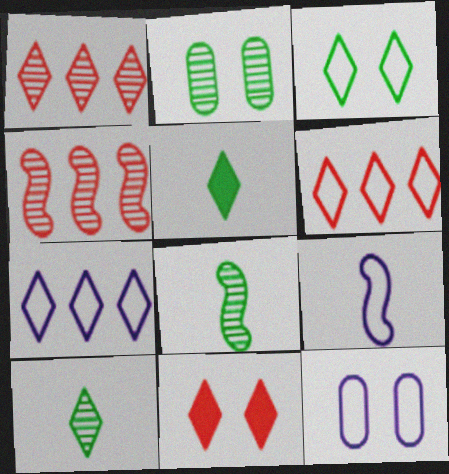[[4, 5, 12], 
[7, 9, 12], 
[7, 10, 11]]